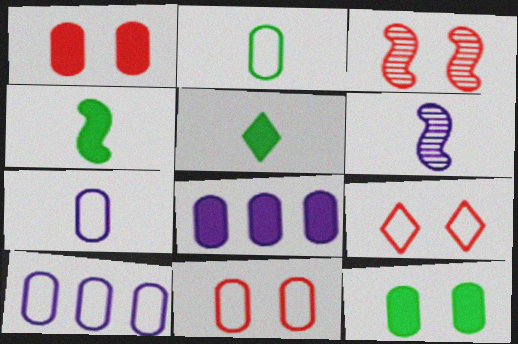[[1, 3, 9], 
[2, 10, 11], 
[3, 5, 10]]